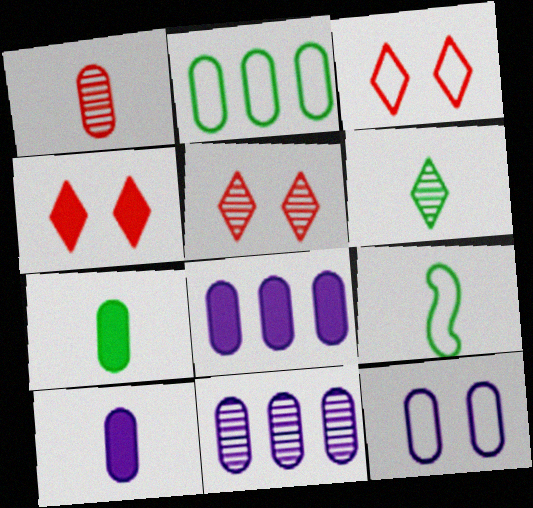[[3, 4, 5], 
[4, 9, 11], 
[5, 8, 9], 
[6, 7, 9], 
[10, 11, 12]]